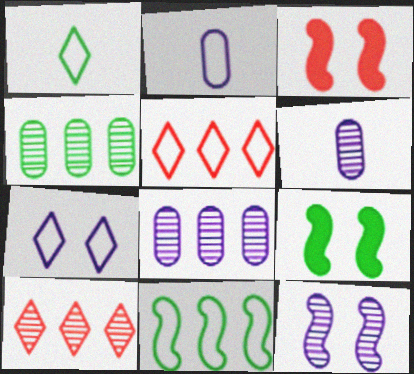[[1, 3, 8], 
[1, 4, 9], 
[1, 5, 7], 
[2, 9, 10], 
[5, 6, 9]]